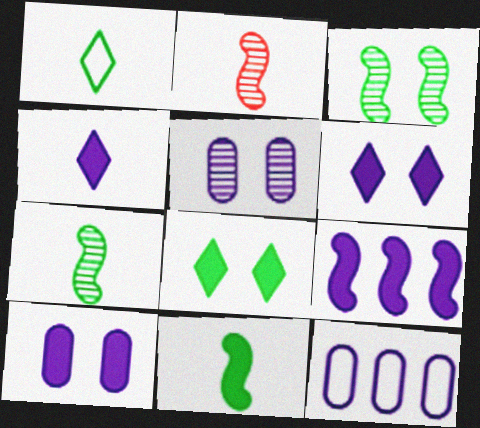[[2, 8, 12], 
[4, 9, 10]]